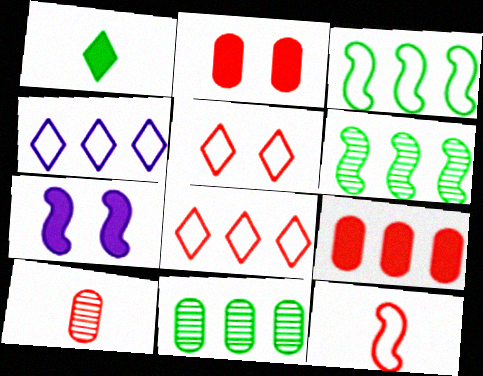[[1, 7, 9], 
[4, 6, 9], 
[6, 7, 12]]